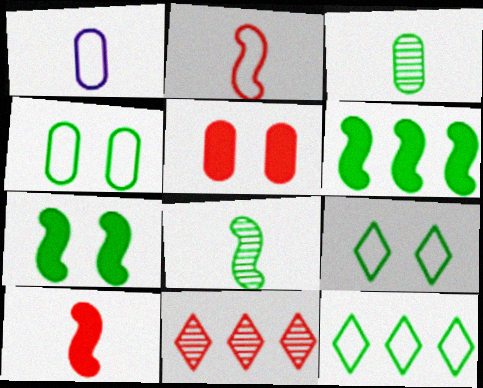[[1, 7, 11], 
[2, 5, 11], 
[3, 6, 9], 
[3, 7, 12]]